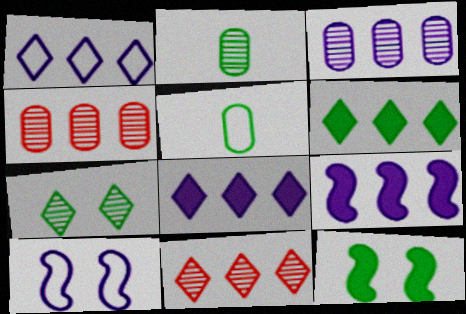[[1, 3, 9], 
[1, 6, 11]]